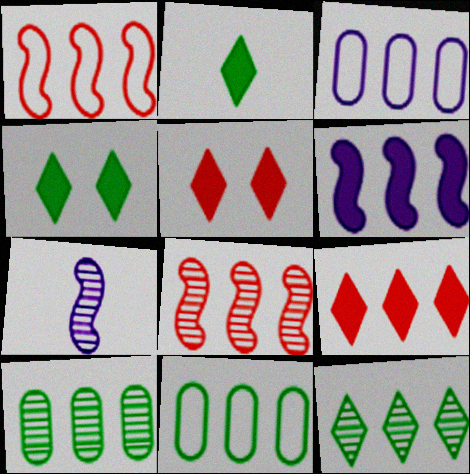[[5, 7, 11]]